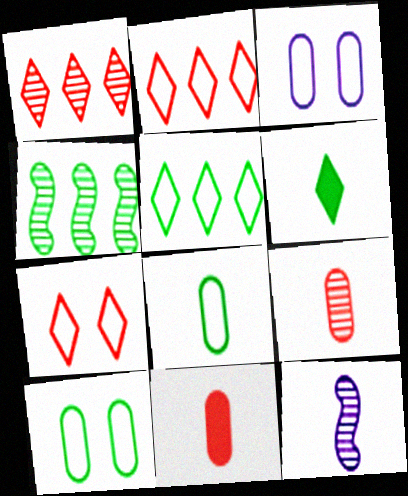[[4, 6, 10]]